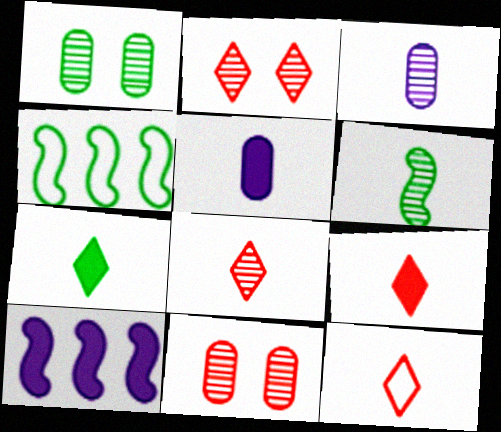[[1, 4, 7], 
[1, 10, 12], 
[2, 4, 5], 
[3, 6, 8], 
[5, 6, 12], 
[8, 9, 12]]